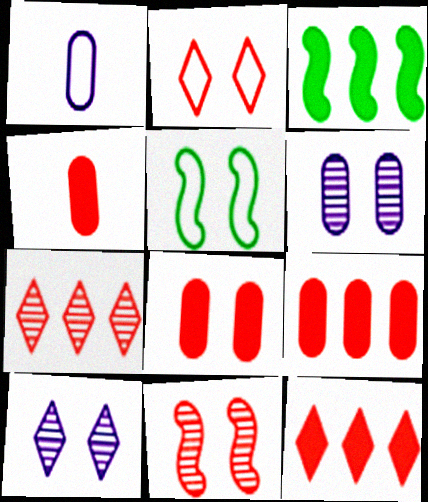[[2, 8, 11], 
[4, 8, 9], 
[5, 8, 10]]